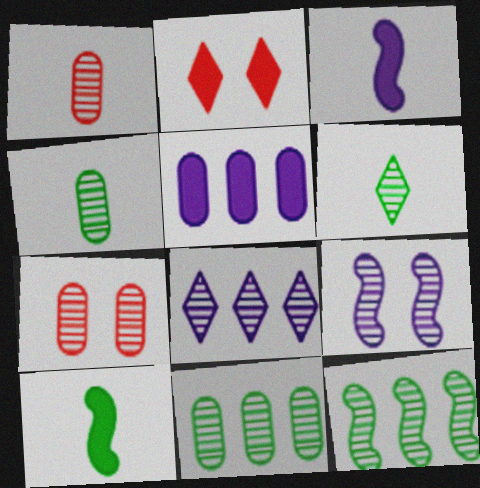[[2, 5, 10]]